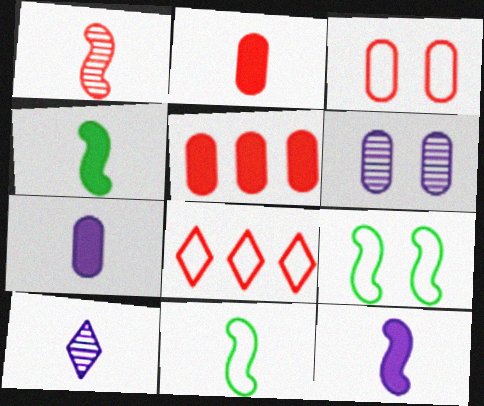[[1, 11, 12], 
[2, 10, 11], 
[4, 6, 8], 
[5, 9, 10]]